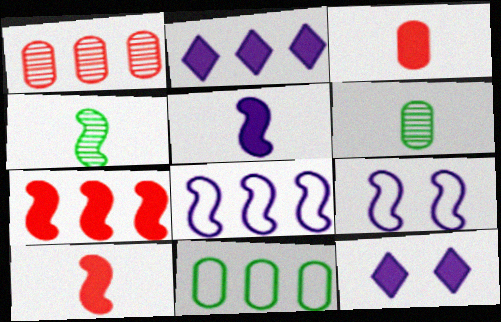[[4, 7, 9]]